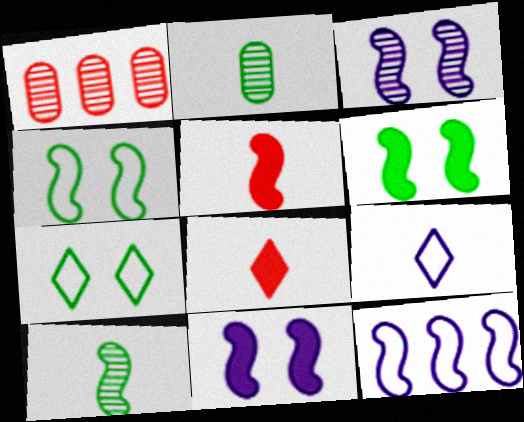[[1, 6, 9], 
[2, 5, 9]]